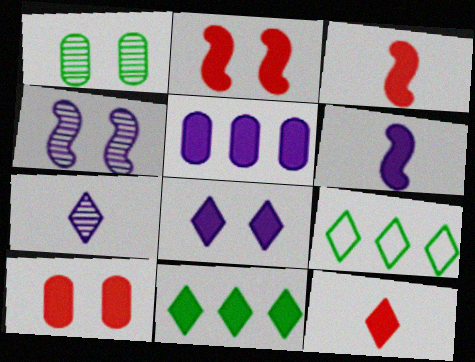[[5, 6, 8], 
[6, 10, 11], 
[8, 11, 12]]